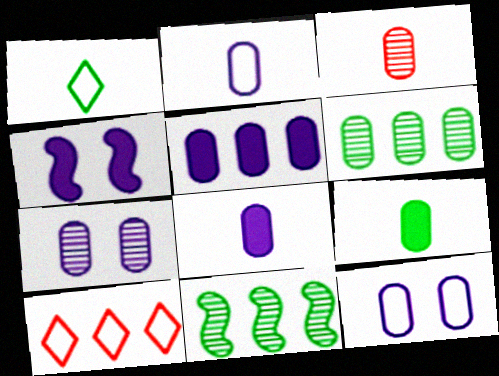[[2, 3, 9], 
[2, 5, 7], 
[3, 6, 7], 
[5, 10, 11]]